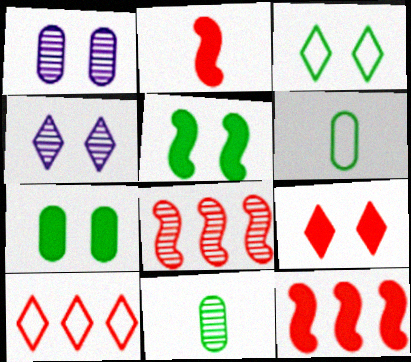[[3, 4, 9], 
[4, 6, 12], 
[4, 8, 11]]